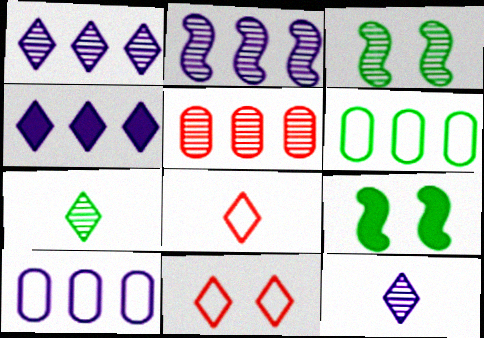[[2, 4, 10], 
[3, 5, 12], 
[4, 7, 11], 
[6, 7, 9]]